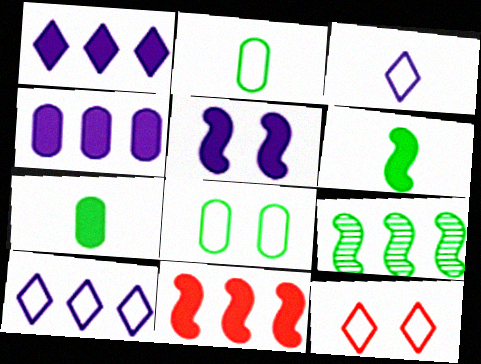[[5, 6, 11]]